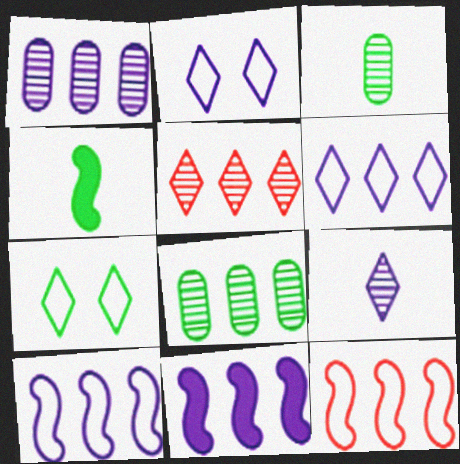[[1, 6, 11], 
[4, 7, 8]]